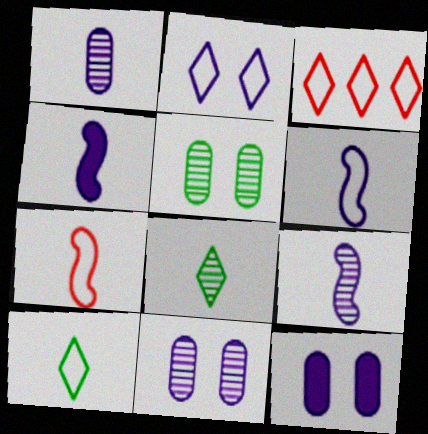[[2, 3, 10], 
[3, 4, 5], 
[4, 6, 9]]